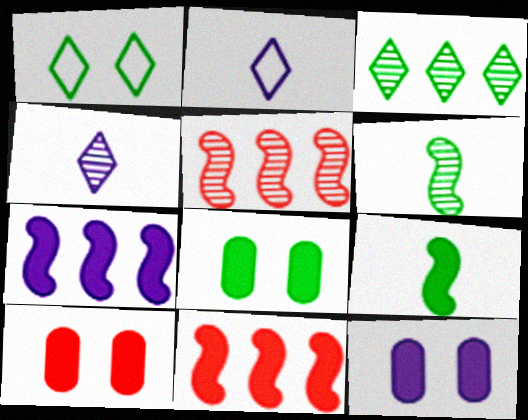[[2, 5, 8], 
[8, 10, 12]]